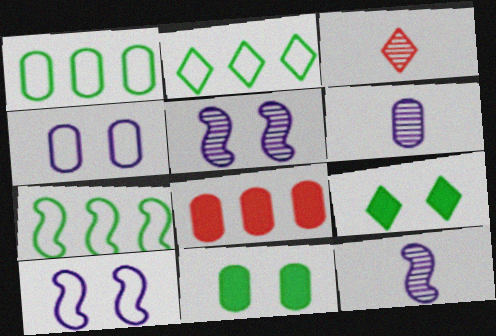[[1, 2, 7]]